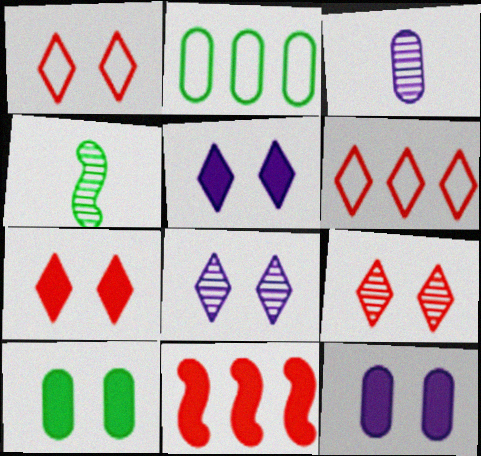[[1, 7, 9], 
[4, 6, 12]]